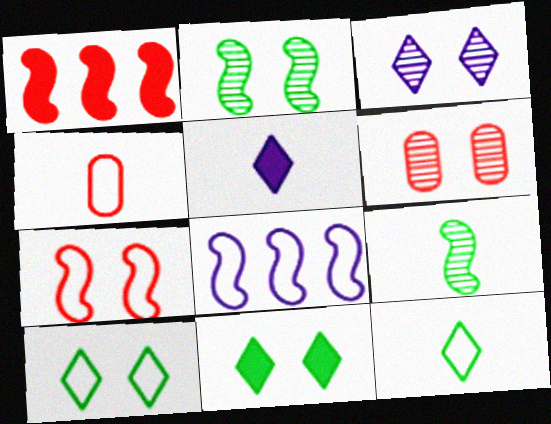[[2, 3, 6], 
[4, 5, 9], 
[4, 8, 10]]